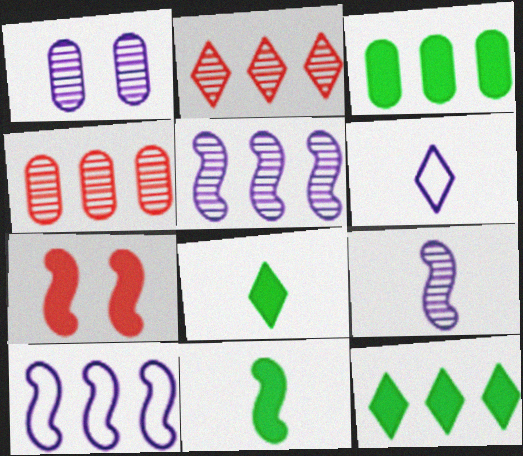[[2, 3, 10], 
[4, 10, 12]]